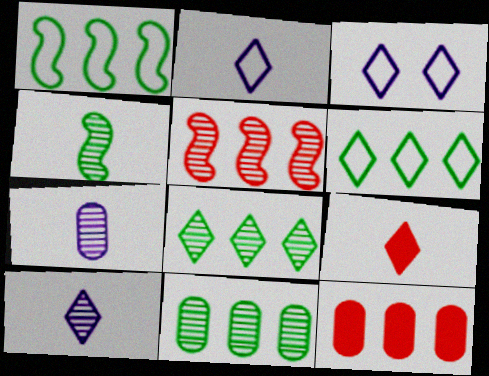[[3, 4, 12], 
[3, 8, 9]]